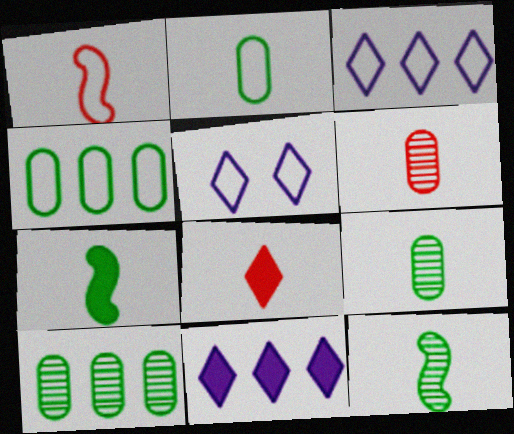[[1, 4, 5], 
[1, 6, 8]]